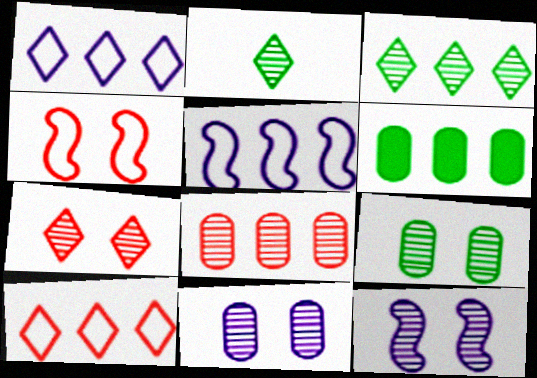[[2, 8, 12], 
[7, 9, 12]]